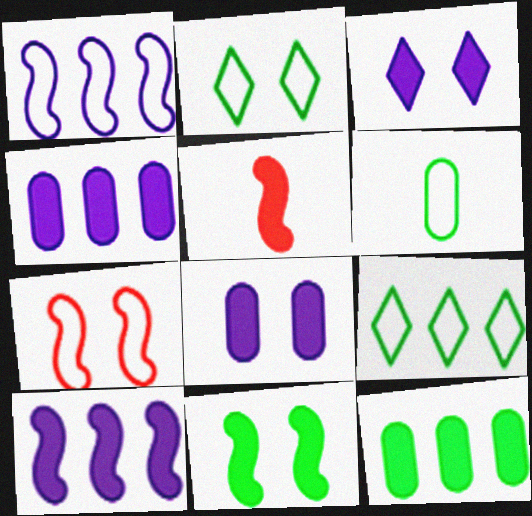[[3, 5, 12], 
[5, 10, 11]]